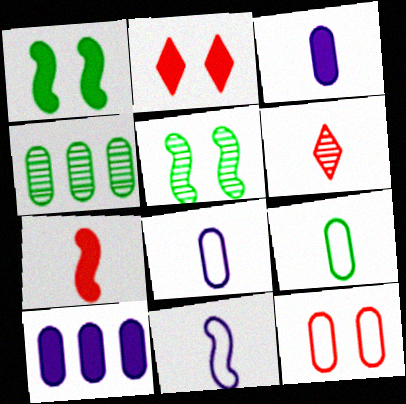[[2, 4, 11], 
[3, 4, 12]]